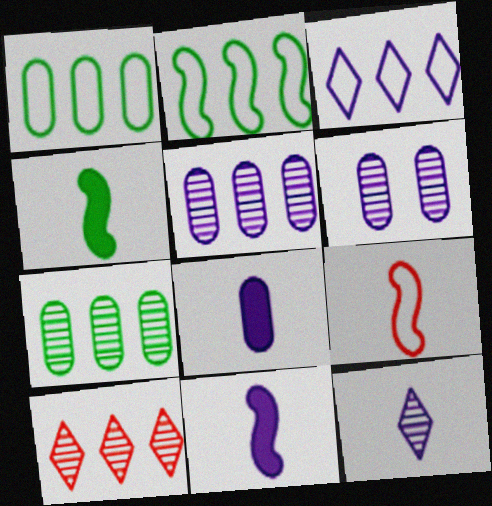[[3, 6, 11]]